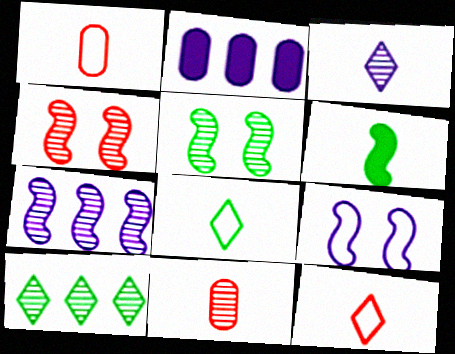[[1, 3, 6], 
[2, 3, 9], 
[2, 4, 8], 
[2, 5, 12]]